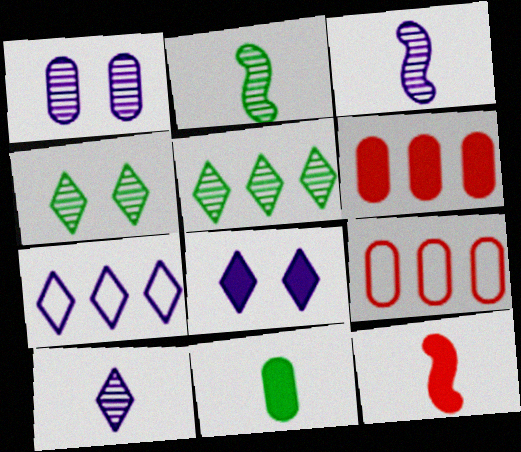[[1, 9, 11], 
[2, 8, 9], 
[7, 8, 10]]